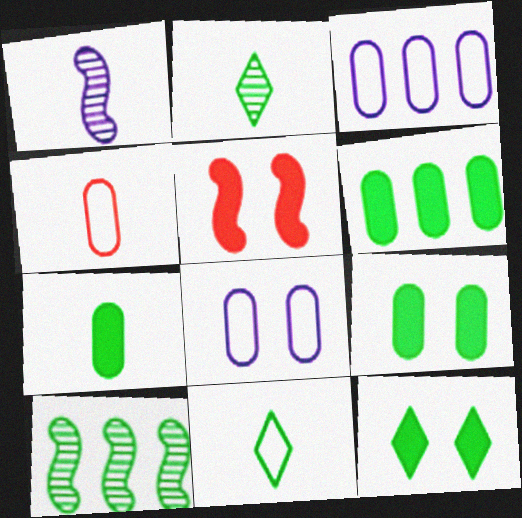[[2, 3, 5], 
[6, 7, 9], 
[9, 10, 11]]